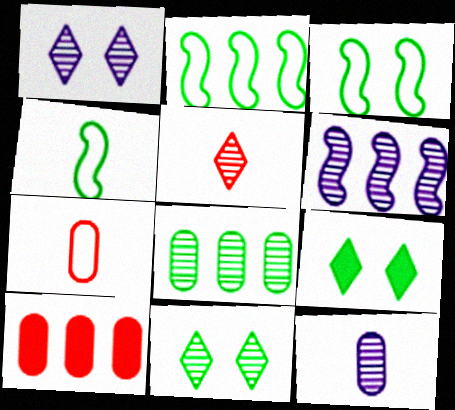[[1, 4, 10], 
[1, 6, 12], 
[2, 3, 4], 
[4, 8, 9], 
[6, 7, 9]]